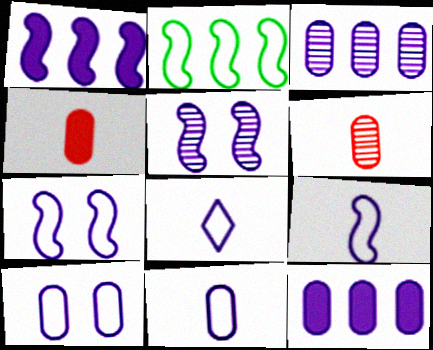[[1, 5, 9], 
[5, 8, 12], 
[8, 9, 11]]